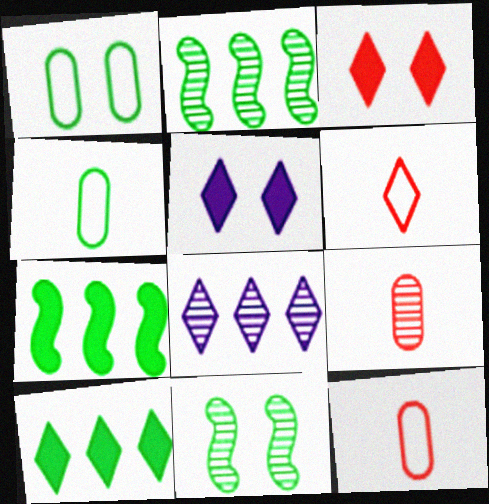[[2, 5, 12], 
[4, 10, 11], 
[8, 9, 11]]